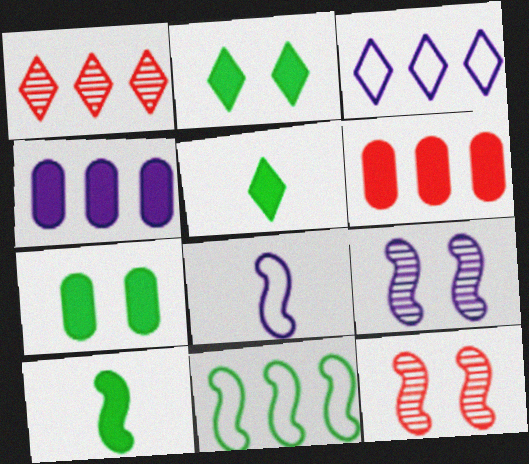[[1, 4, 11], 
[1, 7, 8]]